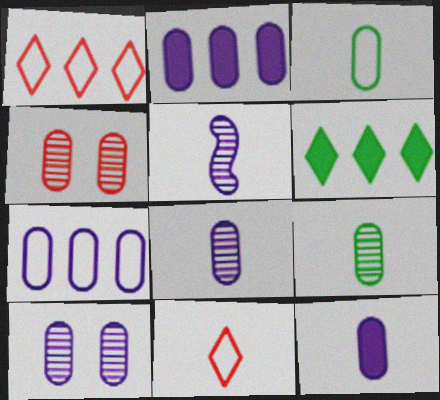[[2, 3, 4], 
[7, 10, 12]]